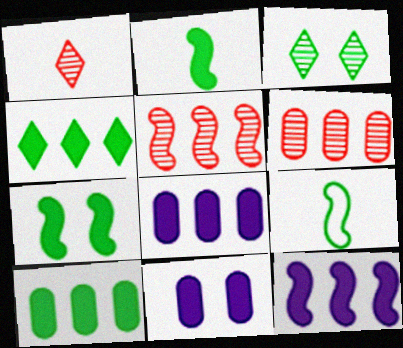[[3, 9, 10]]